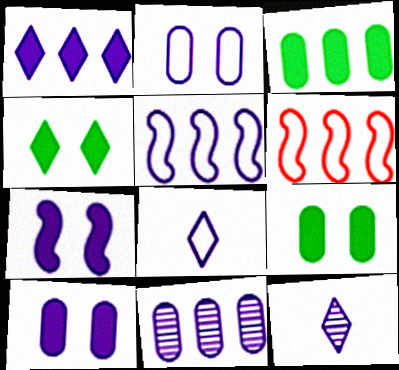[[1, 5, 11], 
[2, 5, 8], 
[5, 10, 12], 
[6, 9, 12], 
[7, 8, 11]]